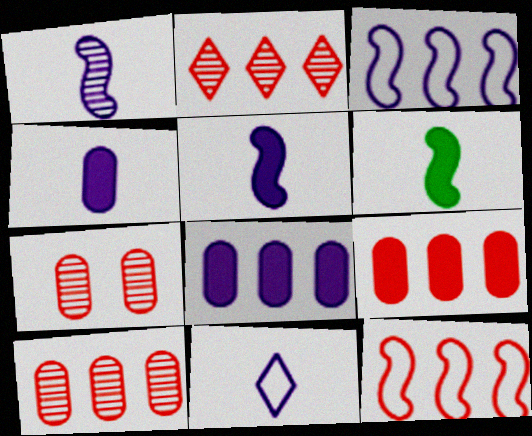[[1, 4, 11], 
[2, 9, 12]]